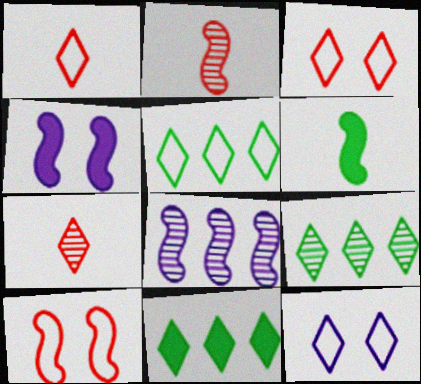[[1, 5, 12], 
[5, 9, 11], 
[6, 8, 10], 
[7, 11, 12]]